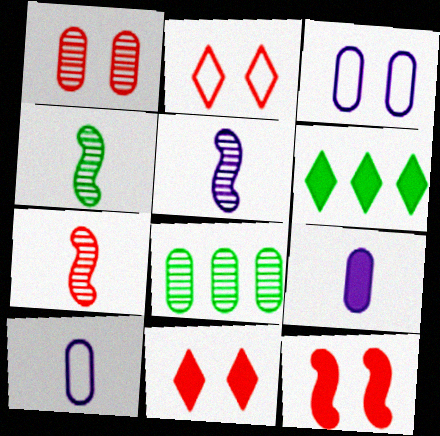[[1, 2, 12], 
[3, 6, 7], 
[4, 5, 7], 
[6, 9, 12]]